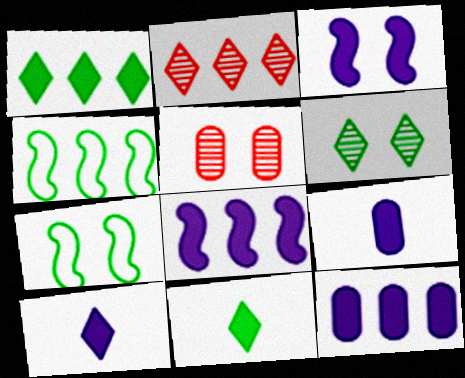[[2, 4, 12], 
[2, 7, 9], 
[3, 10, 12], 
[4, 5, 10]]